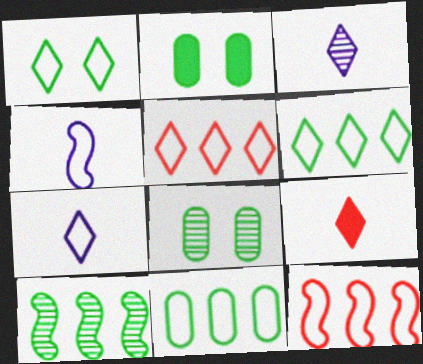[[1, 5, 7], 
[2, 3, 12]]